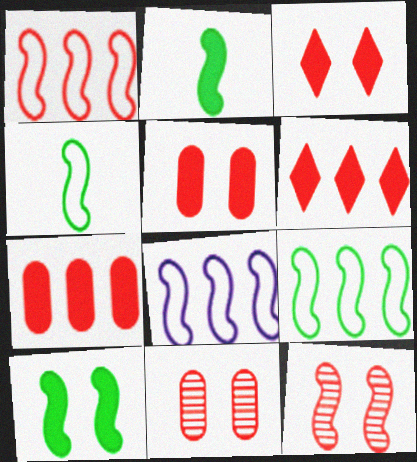[[1, 8, 9], 
[2, 8, 12]]